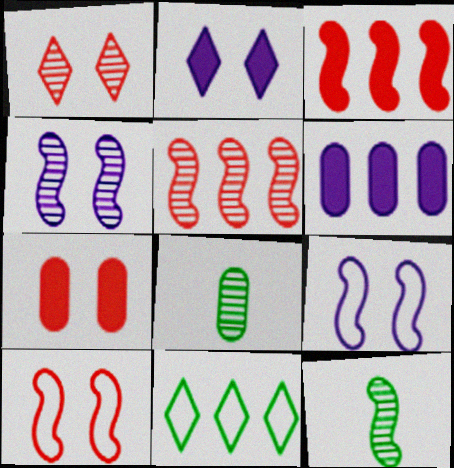[[1, 7, 10], 
[3, 9, 12], 
[4, 5, 12], 
[5, 6, 11]]